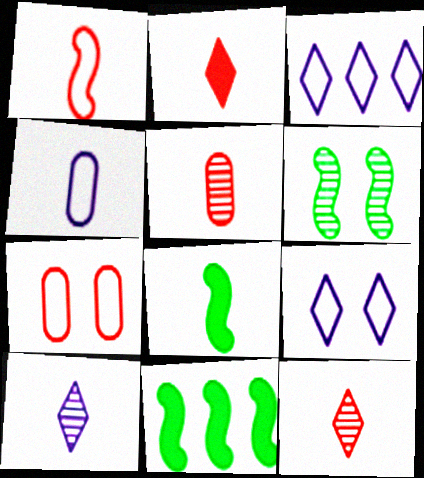[[1, 2, 5], 
[4, 8, 12], 
[5, 9, 11], 
[7, 10, 11]]